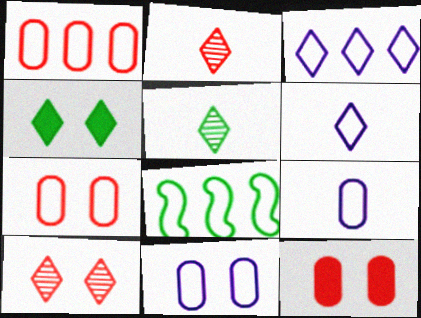[[1, 3, 8], 
[2, 3, 4], 
[6, 7, 8]]